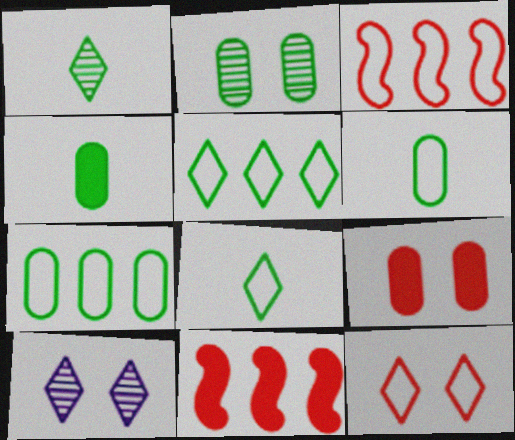[[2, 4, 7], 
[3, 4, 10], 
[6, 10, 11]]